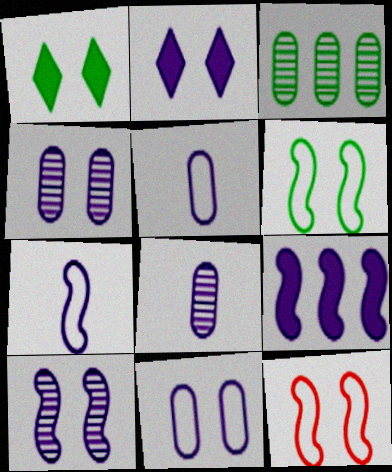[[1, 4, 12], 
[2, 10, 11], 
[7, 9, 10]]